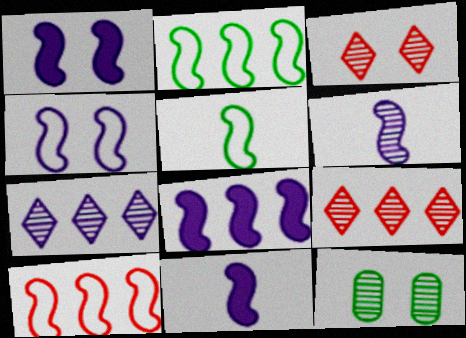[[1, 8, 11], 
[4, 5, 10], 
[4, 6, 8], 
[6, 9, 12]]